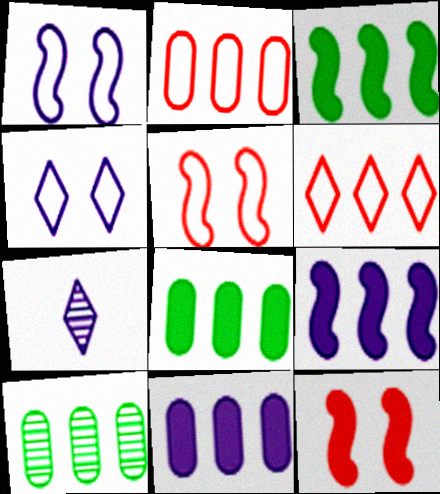[[1, 7, 11], 
[2, 10, 11], 
[5, 7, 8], 
[6, 9, 10]]